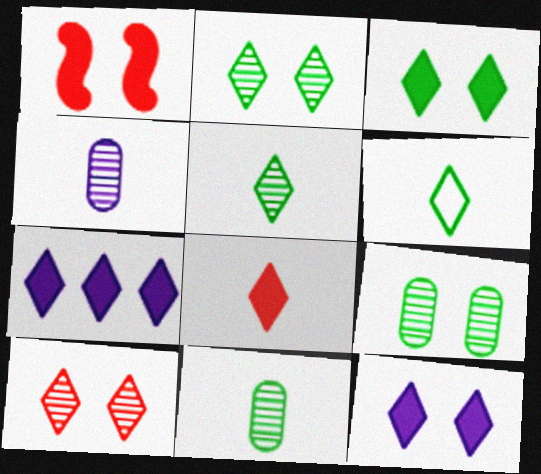[[3, 7, 8], 
[6, 7, 10]]